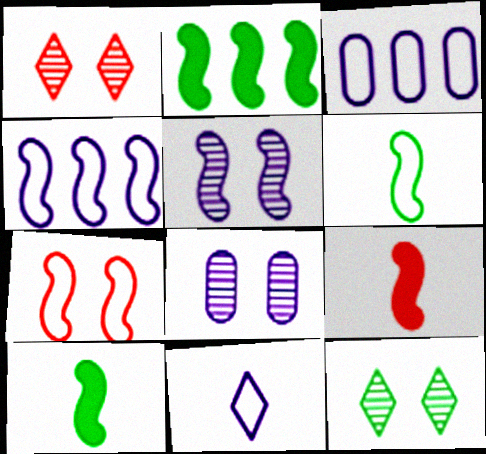[[1, 3, 10], 
[3, 9, 12], 
[4, 6, 7]]